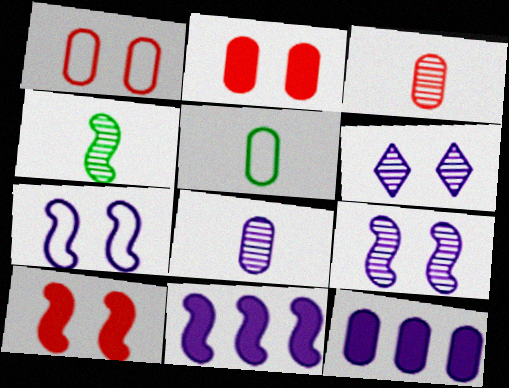[]